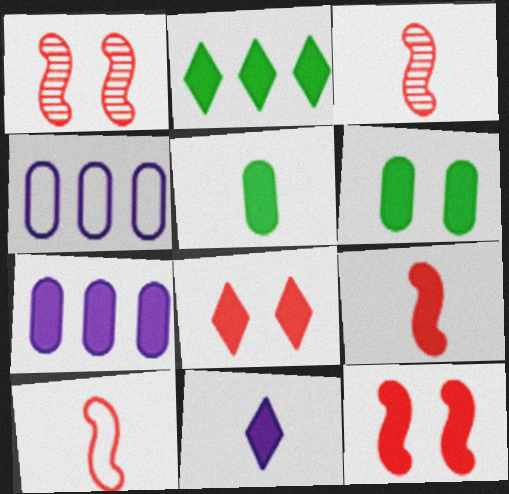[[2, 8, 11], 
[3, 9, 10], 
[5, 9, 11]]